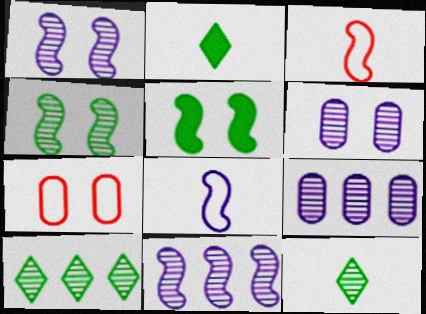[[2, 7, 11], 
[3, 5, 11]]